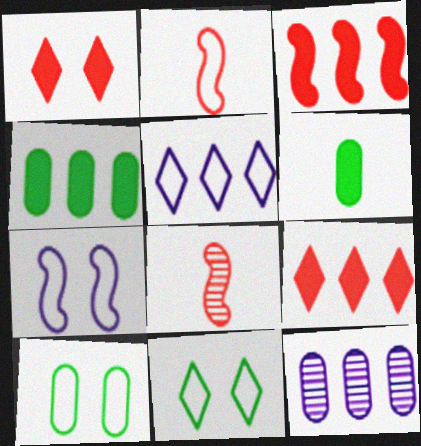[[2, 5, 10]]